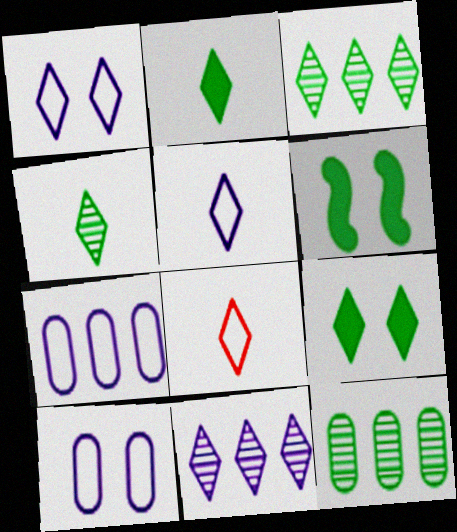[[8, 9, 11]]